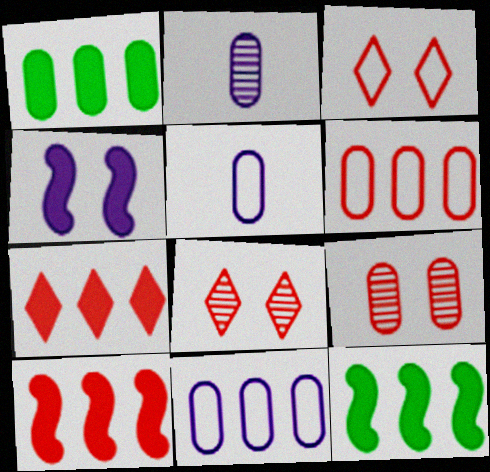[[1, 5, 9], 
[2, 3, 12], 
[5, 8, 12]]